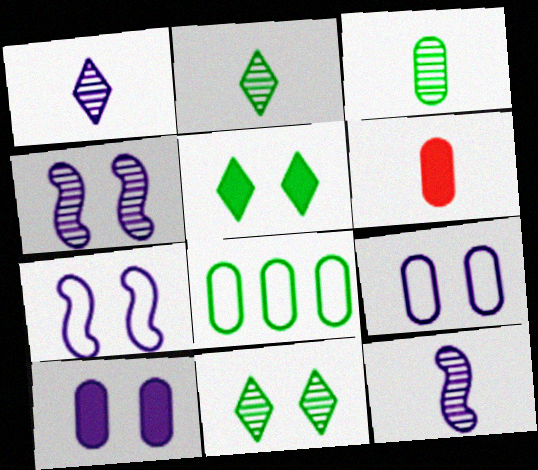[]